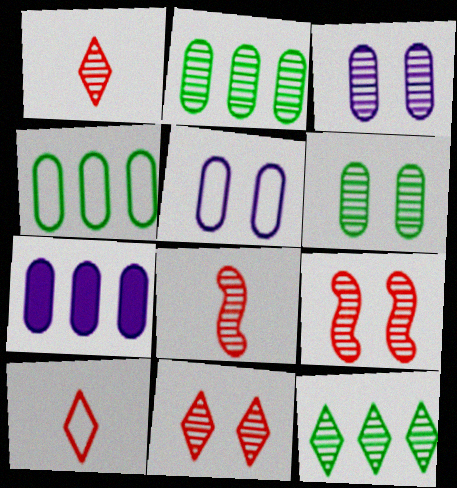[[3, 8, 12]]